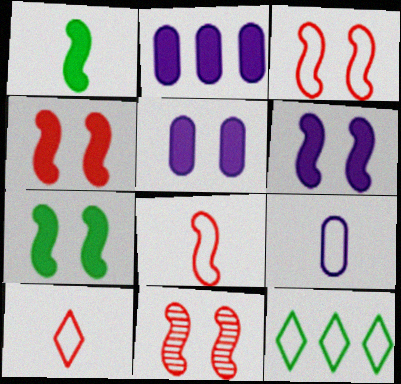[[3, 4, 11], 
[3, 9, 12], 
[4, 6, 7]]